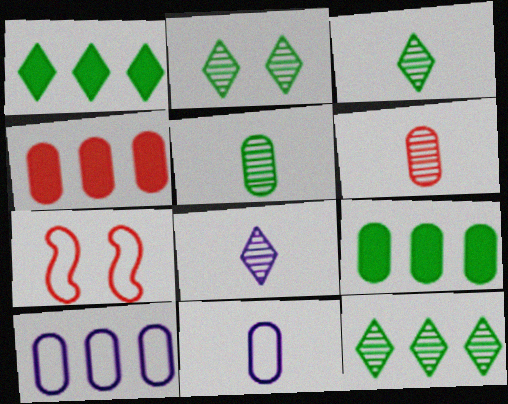[[2, 3, 12], 
[7, 8, 9]]